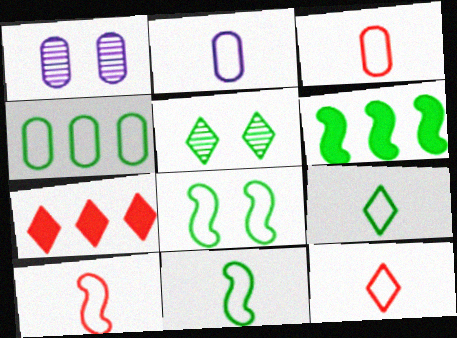[[1, 6, 12], 
[1, 7, 11], 
[2, 9, 10], 
[2, 11, 12], 
[3, 10, 12], 
[4, 8, 9]]